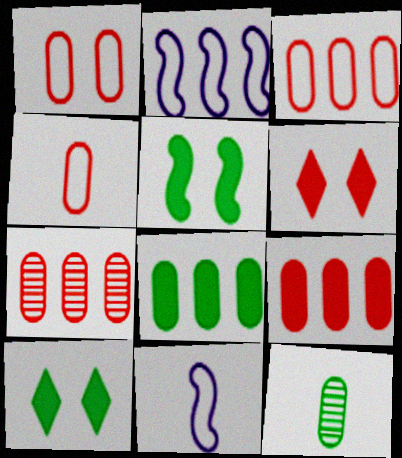[[1, 3, 4], 
[2, 6, 12], 
[3, 7, 9], 
[7, 10, 11]]